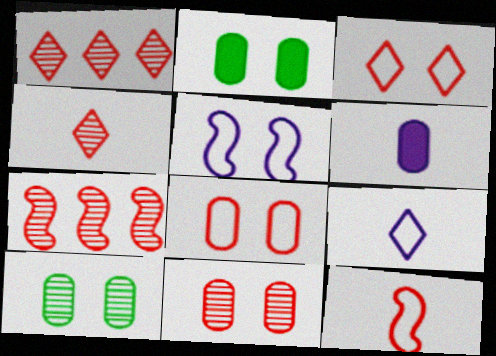[[2, 7, 9], 
[4, 7, 11]]